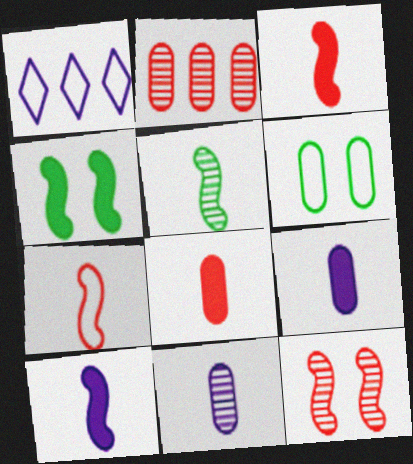[[1, 6, 7], 
[2, 6, 9], 
[5, 7, 10]]